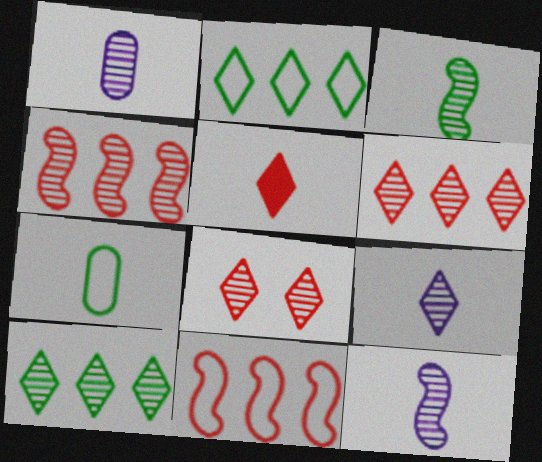[[1, 9, 12], 
[5, 7, 12], 
[8, 9, 10]]